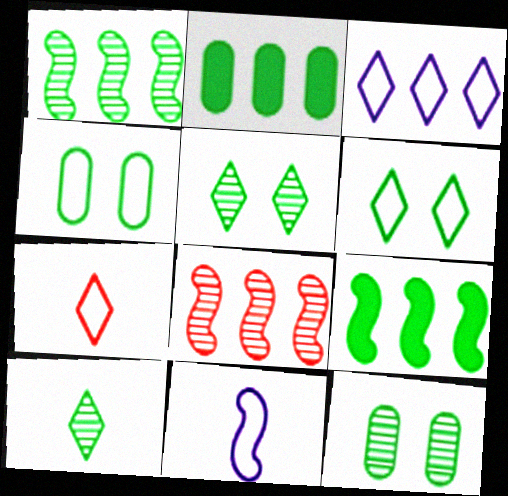[[1, 10, 12], 
[2, 3, 8], 
[3, 6, 7], 
[4, 9, 10]]